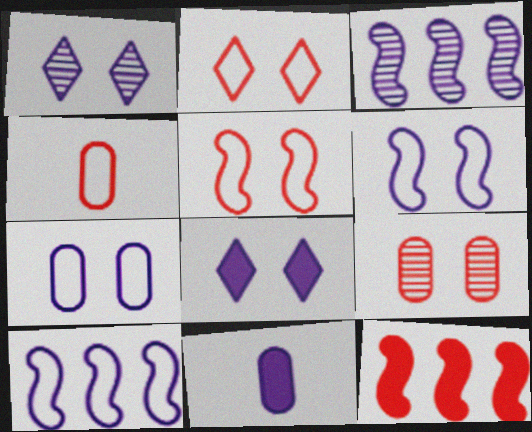[[1, 10, 11]]